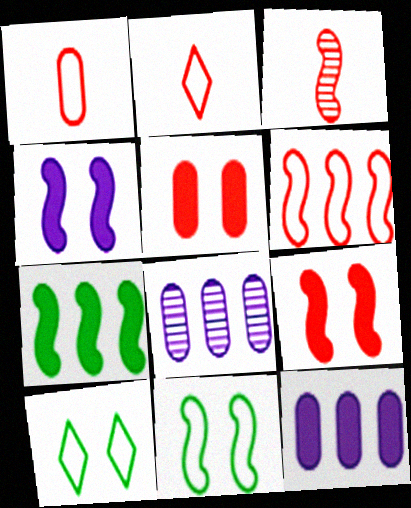[[3, 6, 9], 
[3, 10, 12]]